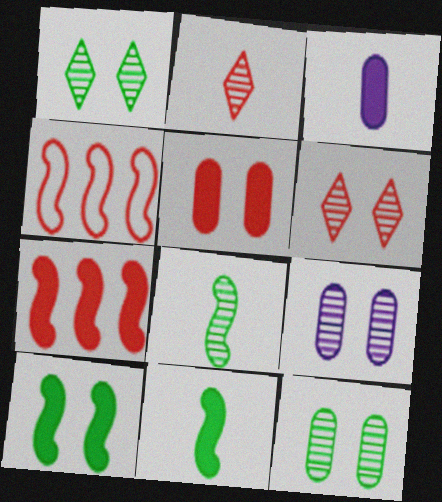[[1, 3, 4], 
[2, 4, 5]]